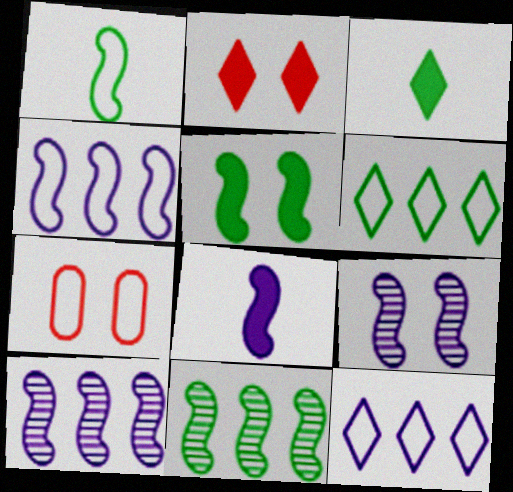[[1, 5, 11], 
[1, 7, 12], 
[3, 7, 10], 
[4, 8, 9]]